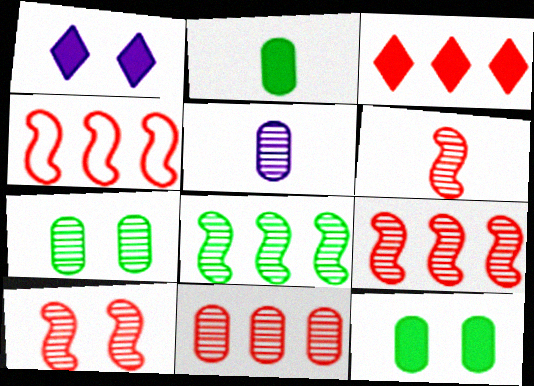[[3, 4, 11], 
[5, 7, 11], 
[6, 9, 10]]